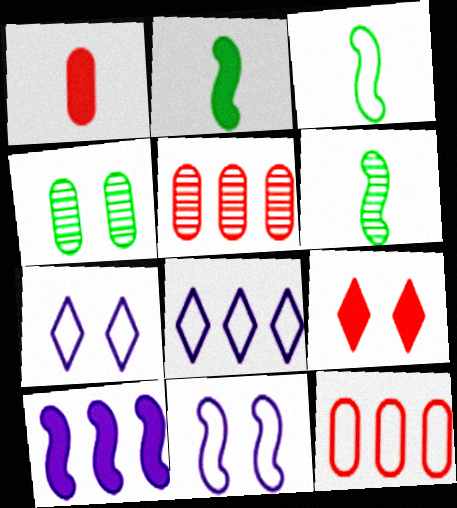[[2, 3, 6], 
[2, 5, 7], 
[3, 7, 12], 
[4, 9, 11]]